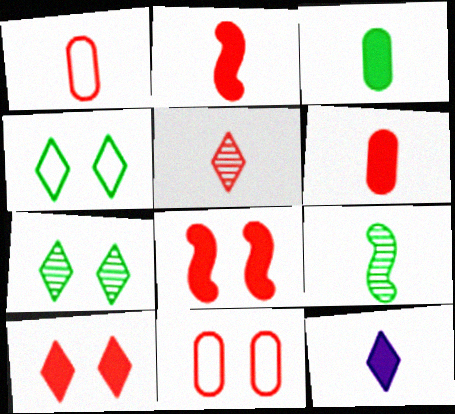[[1, 2, 5], 
[1, 9, 12], 
[2, 3, 12]]